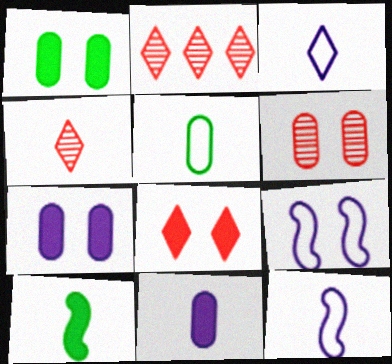[[1, 2, 12]]